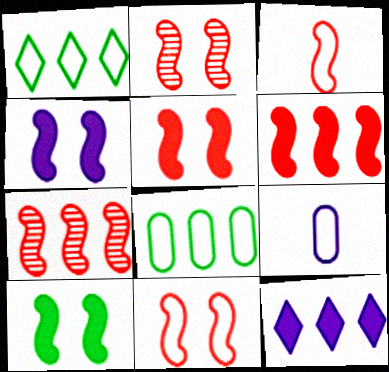[[1, 9, 11], 
[2, 3, 6], 
[2, 5, 11], 
[3, 5, 7], 
[4, 5, 10], 
[7, 8, 12]]